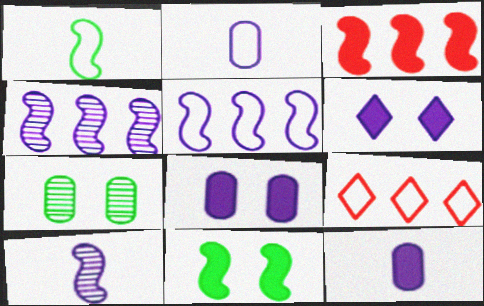[[2, 4, 6]]